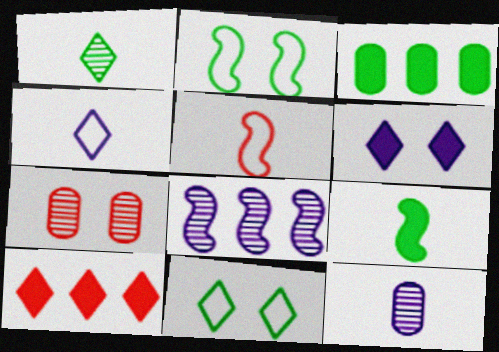[[1, 2, 3], 
[1, 7, 8], 
[2, 6, 7], 
[2, 10, 12], 
[5, 7, 10]]